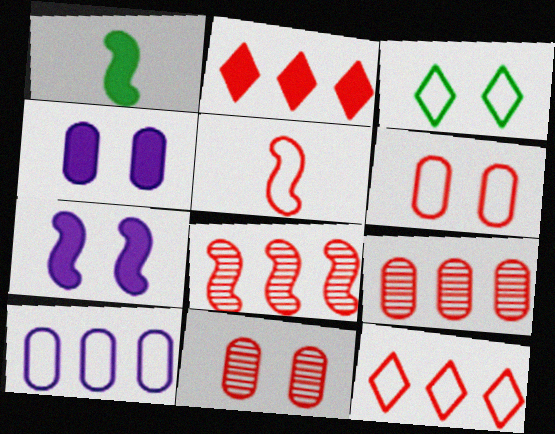[[1, 2, 4], 
[2, 5, 11], 
[3, 5, 10], 
[3, 7, 11], 
[5, 6, 12]]